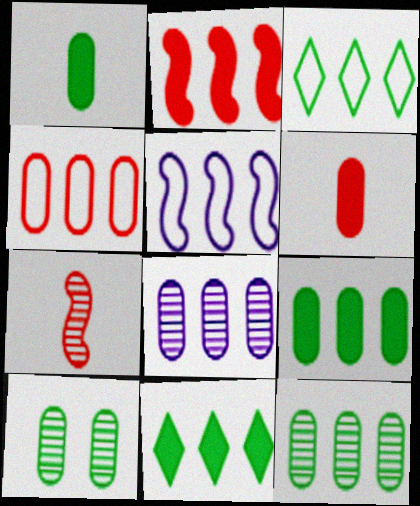[[2, 3, 8], 
[3, 4, 5], 
[4, 8, 9]]